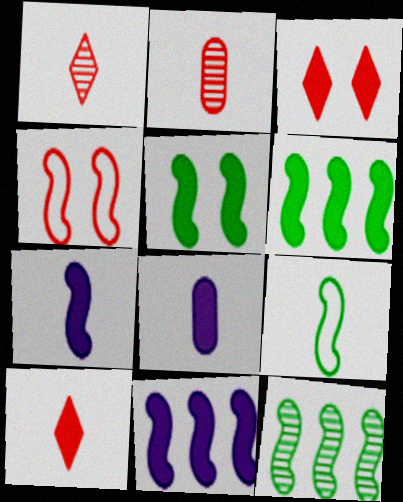[[1, 8, 9], 
[3, 6, 8], 
[4, 7, 12], 
[5, 9, 12]]